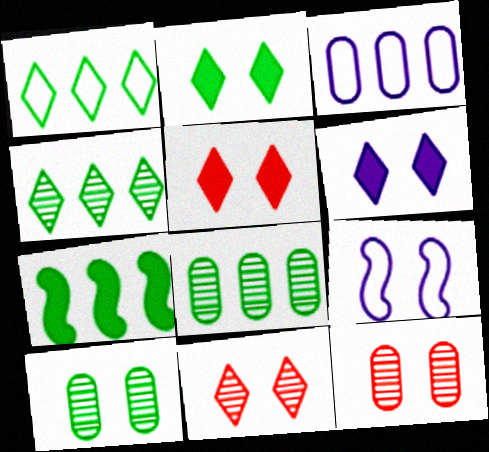[[1, 7, 8], 
[2, 5, 6], 
[2, 9, 12], 
[5, 9, 10]]